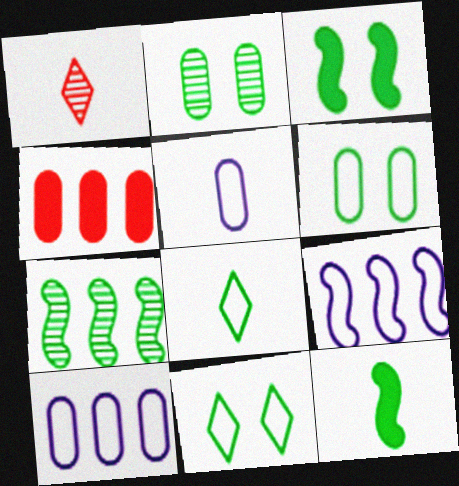[[1, 3, 10], 
[1, 5, 12], 
[2, 3, 11], 
[2, 4, 5]]